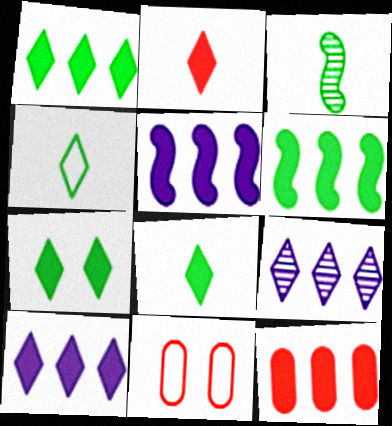[[1, 5, 12], 
[1, 7, 8], 
[2, 7, 10], 
[3, 10, 11], 
[6, 10, 12]]